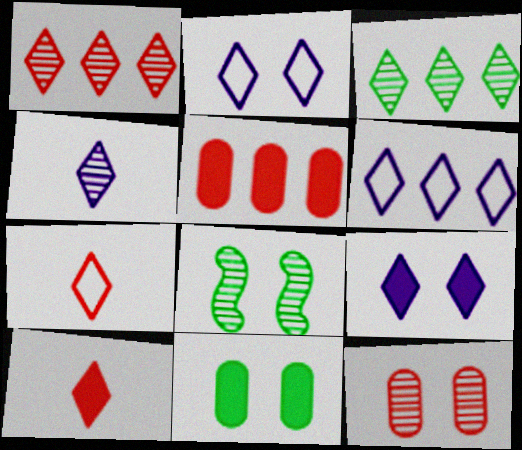[[2, 3, 10], 
[3, 7, 9], 
[4, 6, 9]]